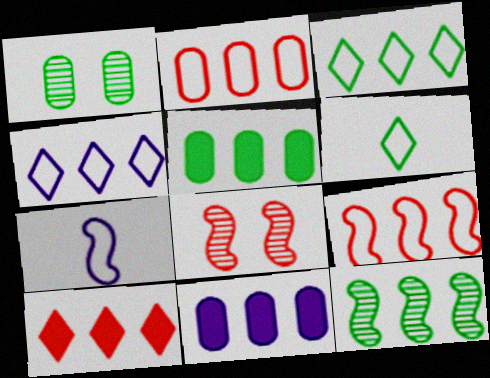[[1, 7, 10], 
[3, 5, 12], 
[6, 8, 11]]